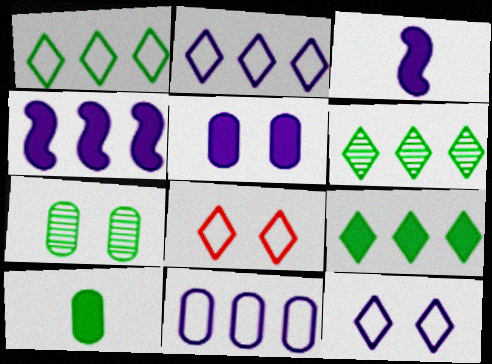[[1, 6, 9]]